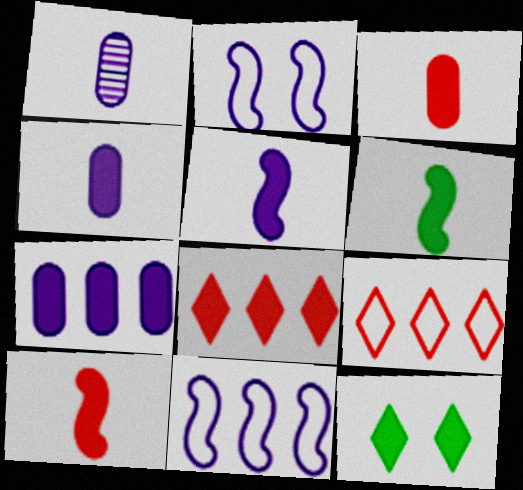[[5, 6, 10], 
[7, 10, 12]]